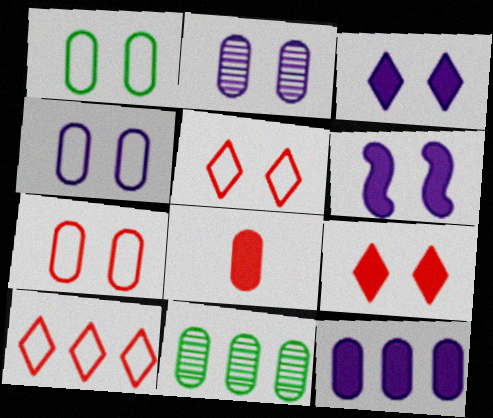[[1, 4, 7], 
[4, 8, 11]]